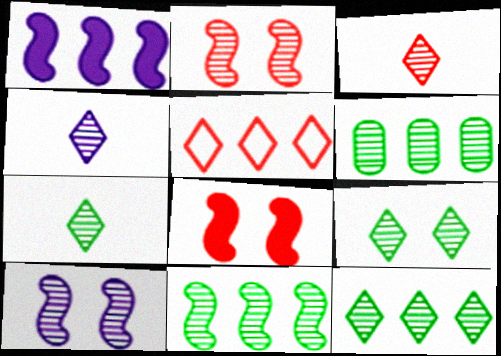[[1, 5, 6], 
[2, 4, 6], 
[3, 4, 7], 
[3, 6, 10], 
[6, 11, 12], 
[7, 9, 12]]